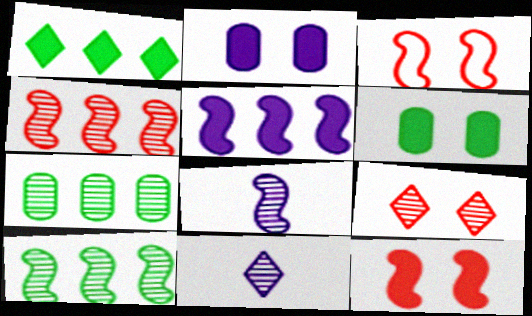[[7, 8, 9]]